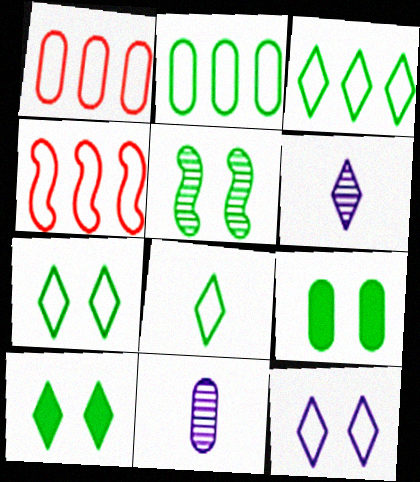[[1, 9, 11], 
[3, 7, 8], 
[4, 6, 9], 
[4, 10, 11], 
[5, 7, 9]]